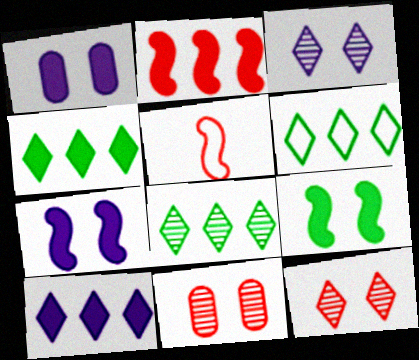[[1, 5, 8], 
[4, 6, 8]]